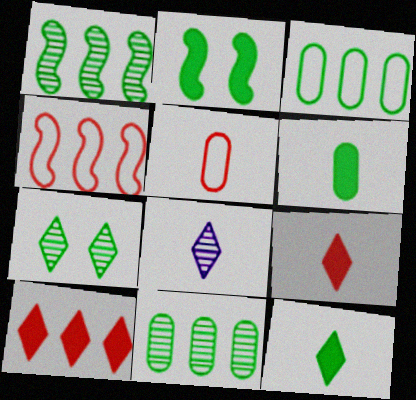[]